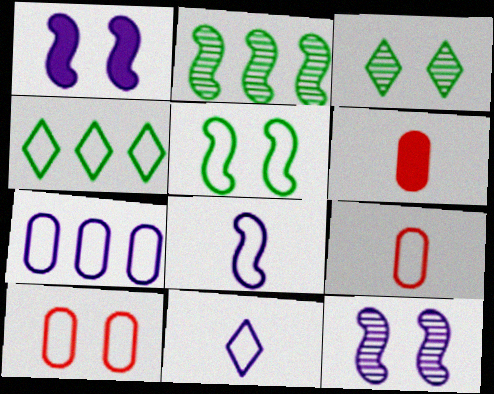[[1, 3, 10], 
[4, 6, 12], 
[4, 8, 10]]